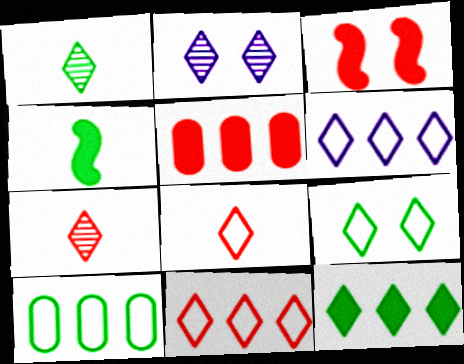[[1, 9, 12], 
[2, 8, 12], 
[6, 8, 9]]